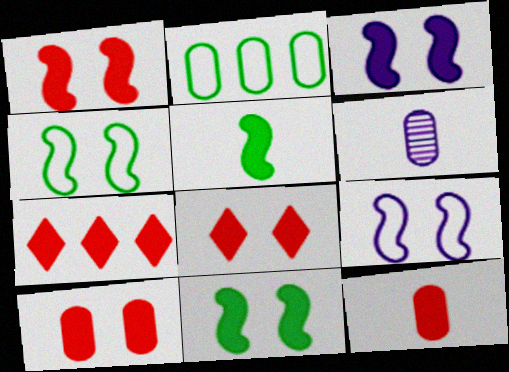[[1, 3, 11], 
[1, 7, 12], 
[1, 8, 10], 
[2, 6, 10], 
[4, 6, 7]]